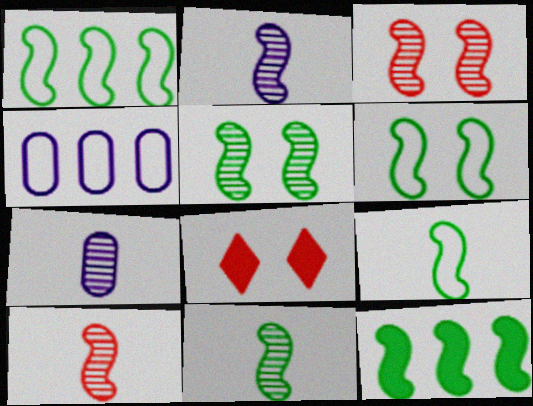[[1, 6, 9], 
[1, 7, 8], 
[2, 10, 11], 
[4, 8, 11], 
[5, 9, 12], 
[6, 11, 12]]